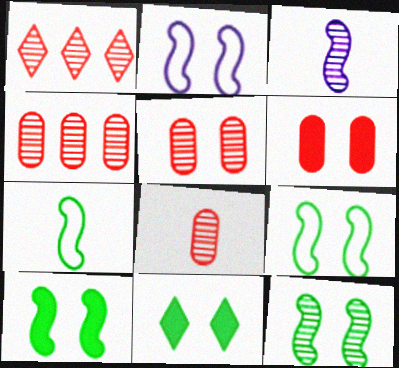[[2, 5, 11], 
[4, 5, 8], 
[9, 10, 12]]